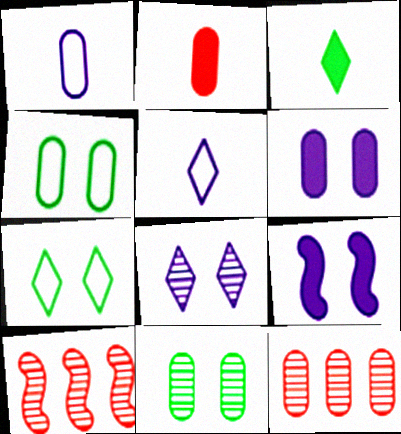[]